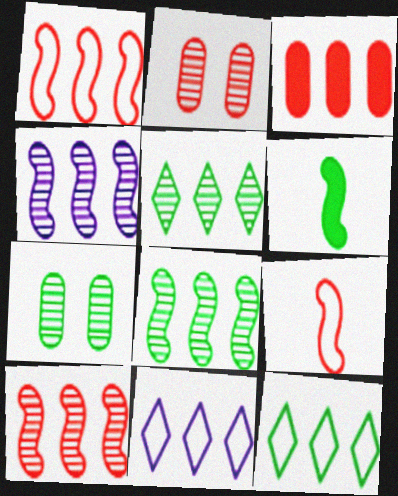[[2, 6, 11], 
[3, 4, 12], 
[3, 8, 11], 
[4, 8, 10], 
[6, 7, 12]]